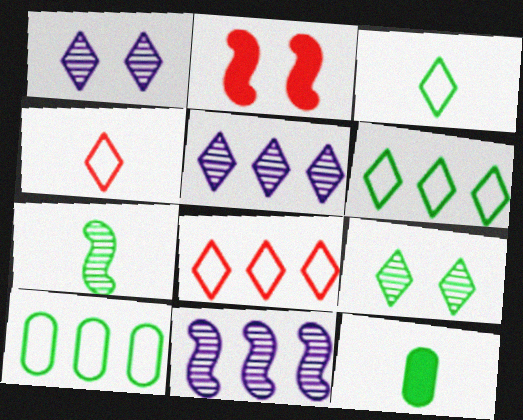[[3, 7, 12]]